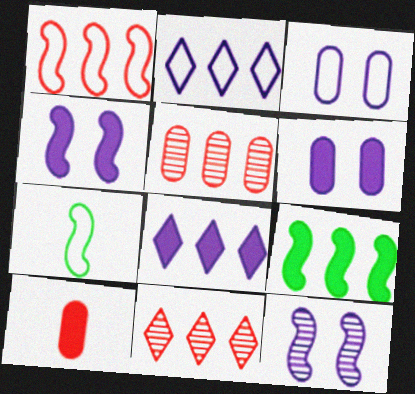[[2, 5, 9], 
[6, 7, 11]]